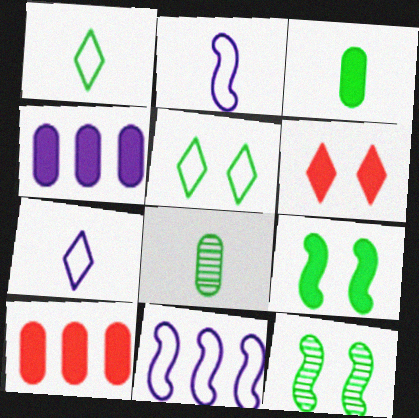[[6, 8, 11], 
[7, 10, 12]]